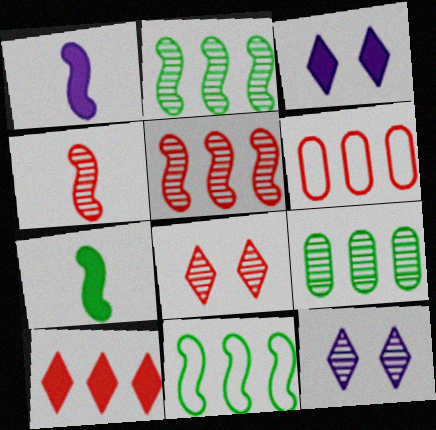[[4, 9, 12], 
[5, 6, 10], 
[6, 7, 12]]